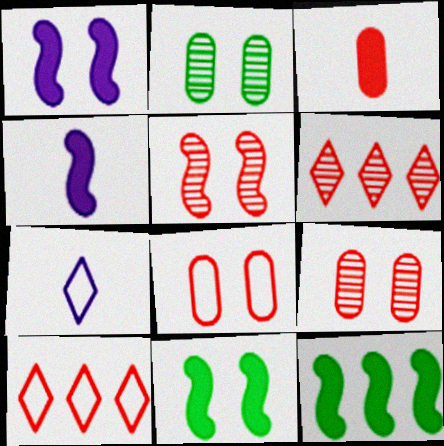[[2, 4, 10], 
[3, 5, 10], 
[7, 9, 12]]